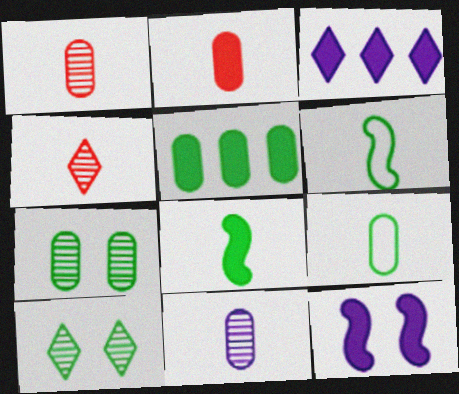[[2, 9, 11], 
[5, 6, 10], 
[5, 7, 9]]